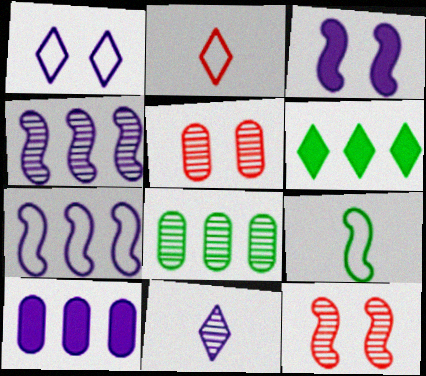[[2, 3, 8], 
[8, 11, 12]]